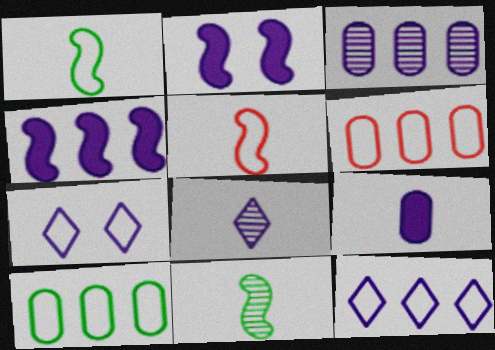[[1, 6, 7], 
[3, 4, 12], 
[5, 7, 10]]